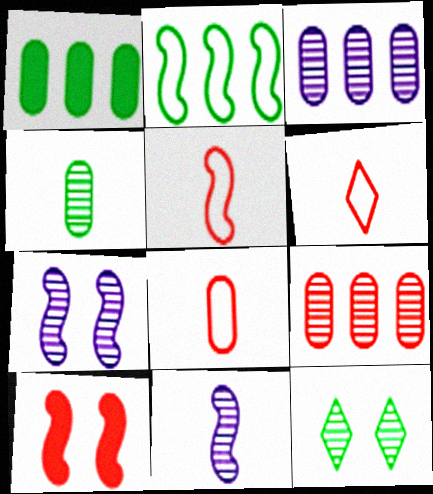[[1, 6, 7], 
[2, 10, 11], 
[5, 6, 8], 
[6, 9, 10], 
[9, 11, 12]]